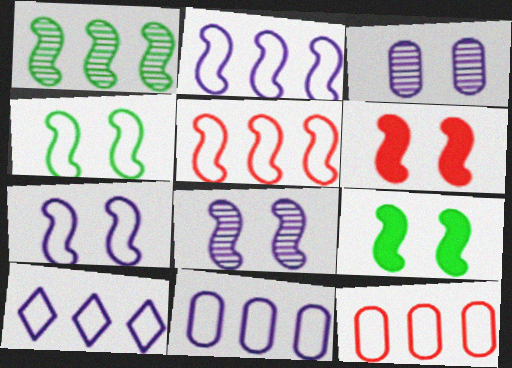[[2, 10, 11], 
[4, 6, 8]]